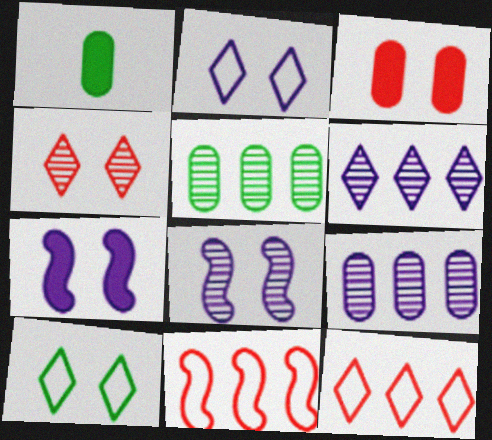[[1, 8, 12], 
[3, 8, 10]]